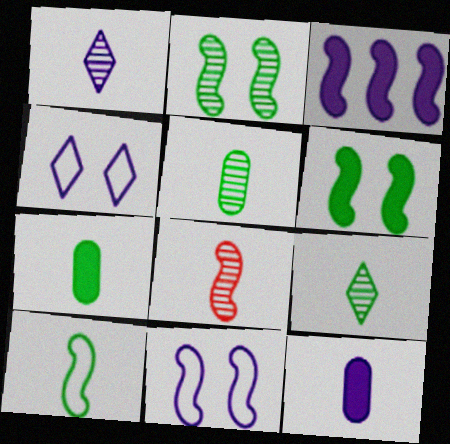[[1, 5, 8], 
[7, 9, 10]]